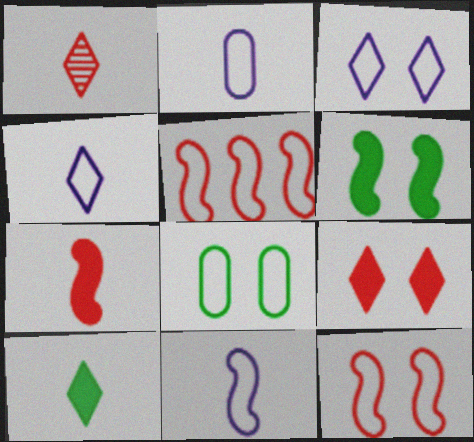[[1, 4, 10], 
[2, 4, 11], 
[3, 8, 12], 
[4, 5, 8]]